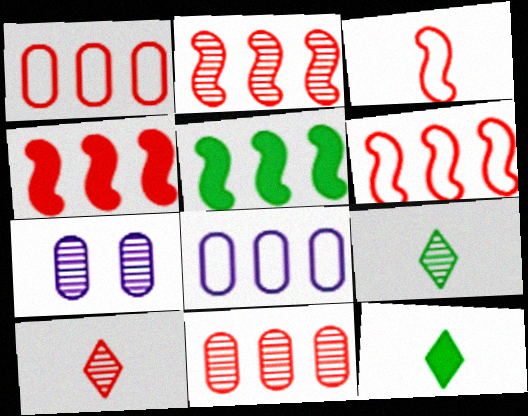[[2, 4, 6], 
[2, 7, 9], 
[6, 7, 12]]